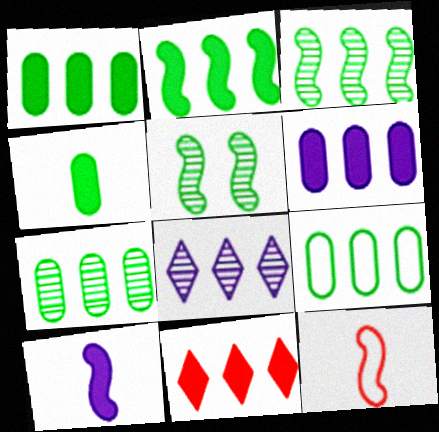[[1, 7, 9], 
[2, 6, 11]]